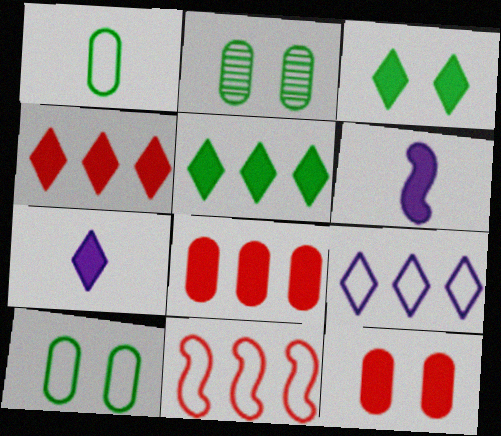[[2, 7, 11], 
[3, 4, 7], 
[3, 6, 8], 
[5, 6, 12]]